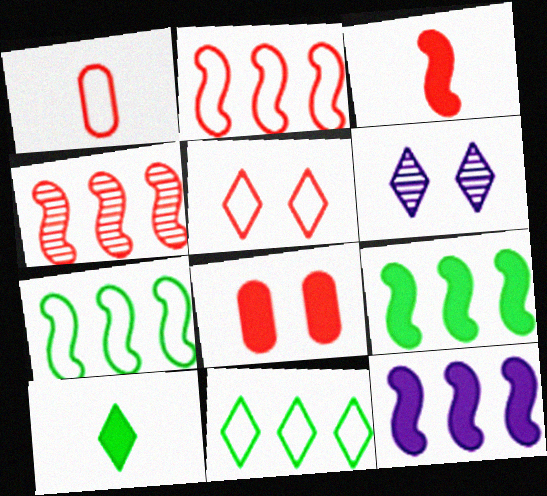[[1, 2, 5], 
[1, 6, 9], 
[4, 7, 12], 
[8, 10, 12]]